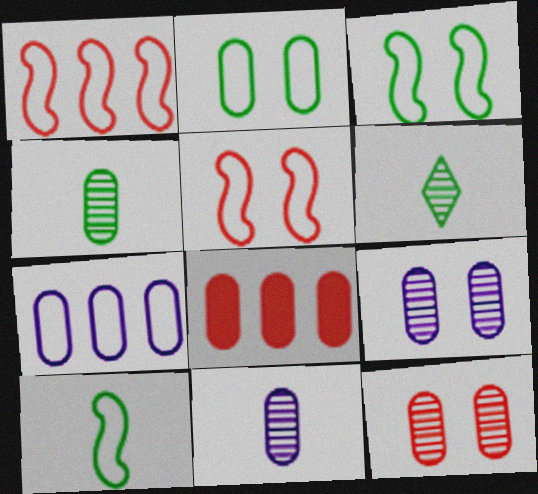[[2, 8, 11]]